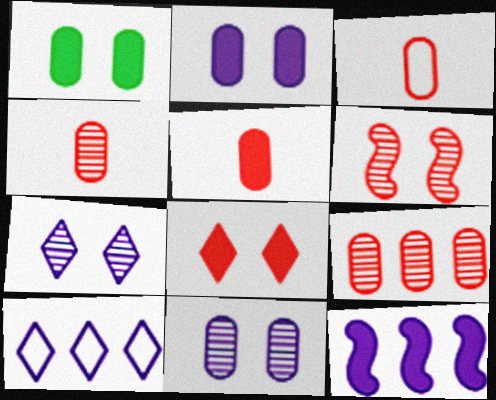[[3, 4, 5]]